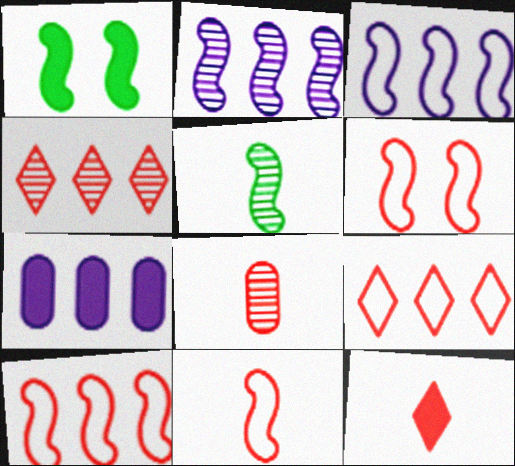[[1, 2, 11], 
[1, 7, 12], 
[6, 10, 11], 
[8, 11, 12]]